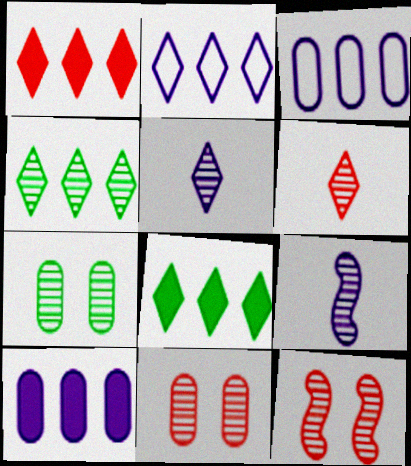[[1, 2, 4], 
[4, 9, 11]]